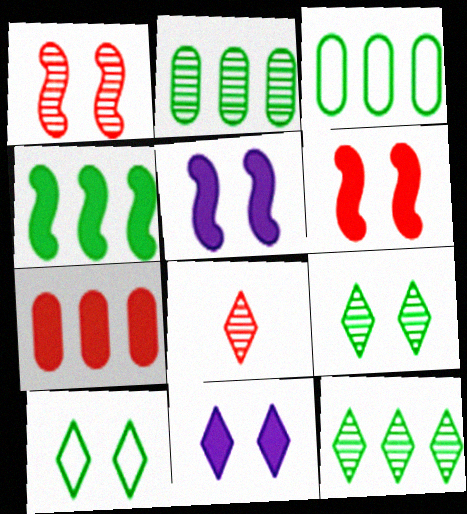[[3, 4, 12], 
[3, 5, 8]]